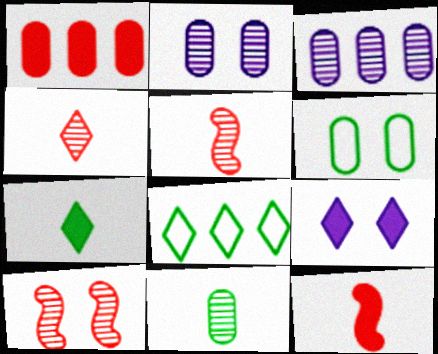[[2, 8, 12], 
[4, 8, 9], 
[6, 9, 10]]